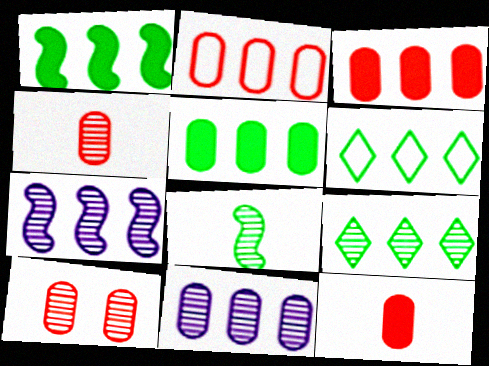[[2, 5, 11], 
[2, 10, 12], 
[3, 6, 7]]